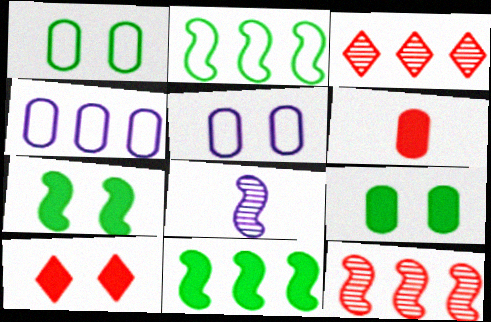[[3, 4, 11]]